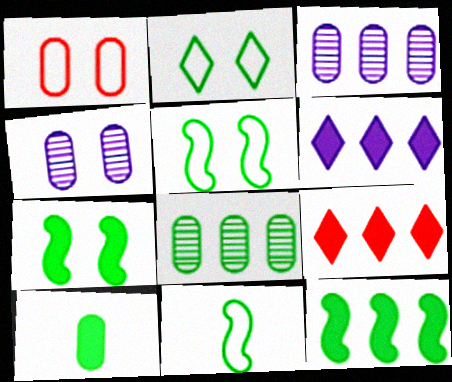[[1, 3, 10], 
[4, 9, 11]]